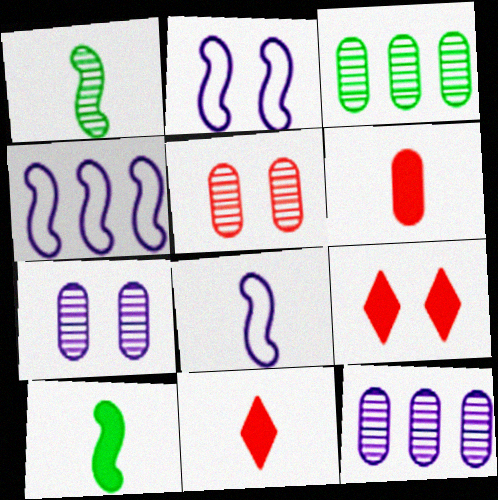[[2, 3, 11], 
[2, 4, 8], 
[3, 8, 9]]